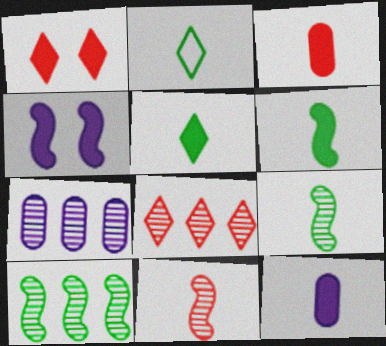[[2, 11, 12], 
[7, 8, 10]]